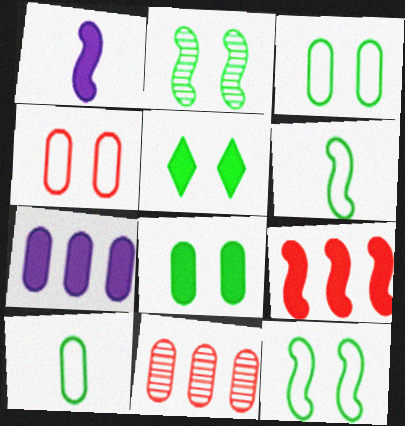[[2, 3, 5]]